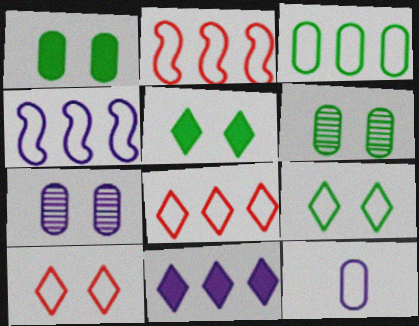[[2, 9, 12], 
[3, 4, 8]]